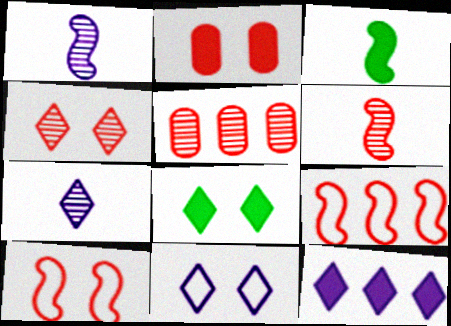[[2, 3, 12], 
[2, 4, 10], 
[3, 5, 11], 
[4, 5, 6], 
[4, 8, 11], 
[7, 11, 12]]